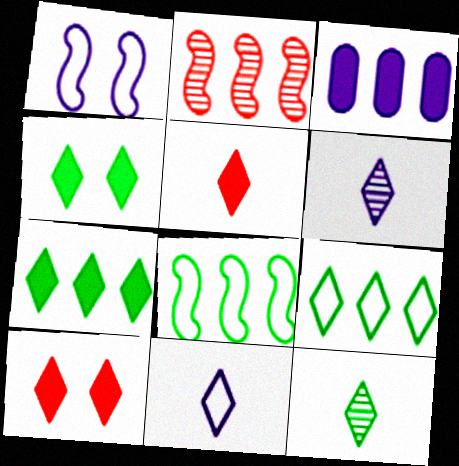[[1, 3, 6], 
[2, 3, 9], 
[4, 9, 12], 
[5, 11, 12], 
[6, 9, 10]]